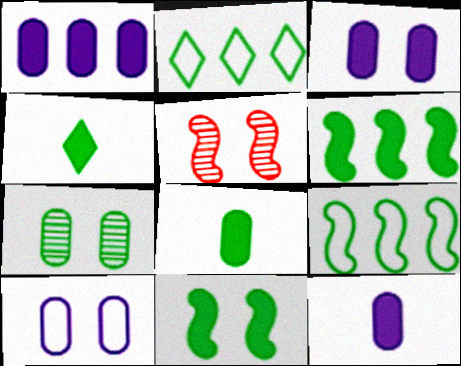[[1, 3, 12], 
[2, 5, 12], 
[4, 7, 9]]